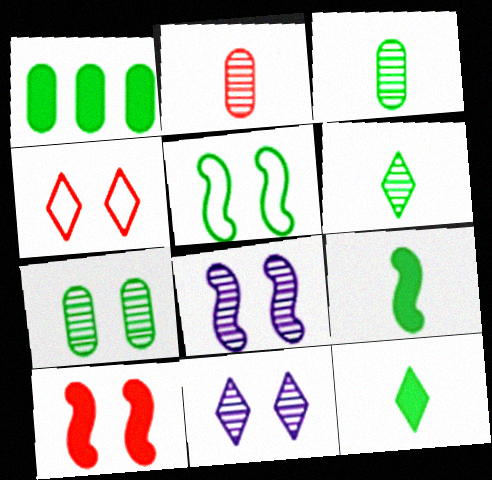[[1, 5, 6], 
[5, 8, 10]]